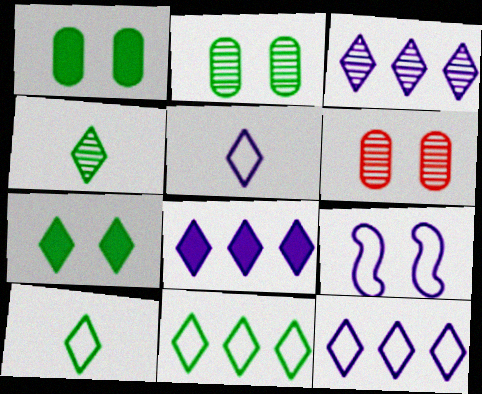[[3, 8, 12], 
[4, 7, 11], 
[6, 7, 9]]